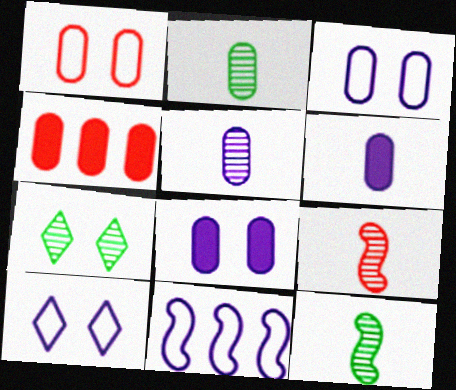[[2, 3, 4], 
[4, 10, 12]]